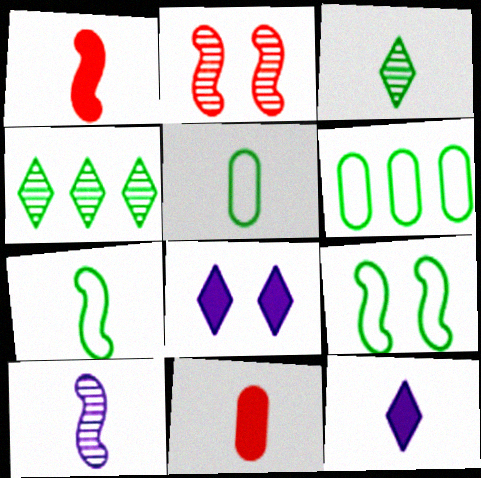[[1, 7, 10], 
[2, 6, 12]]